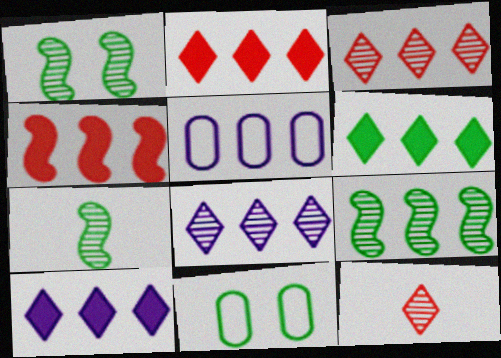[[1, 7, 9], 
[2, 5, 9], 
[2, 6, 10], 
[6, 7, 11]]